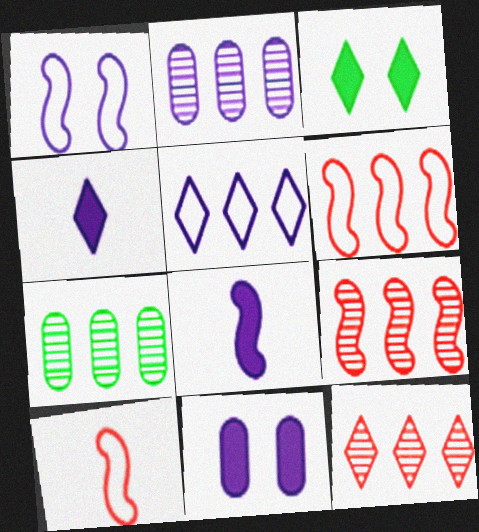[[1, 2, 4], 
[2, 3, 10]]